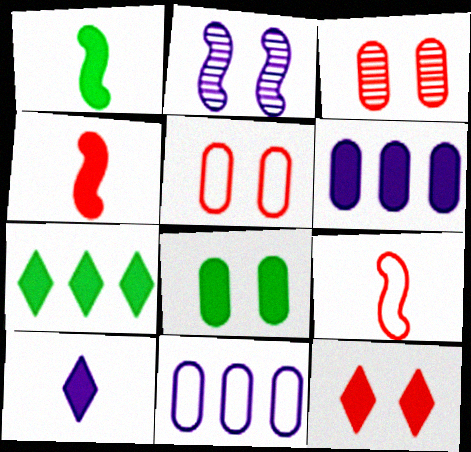[[1, 6, 12], 
[1, 7, 8], 
[2, 10, 11], 
[7, 10, 12]]